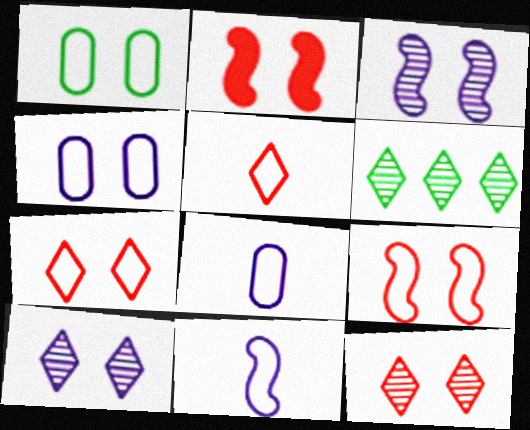[[1, 2, 10], 
[2, 6, 8]]